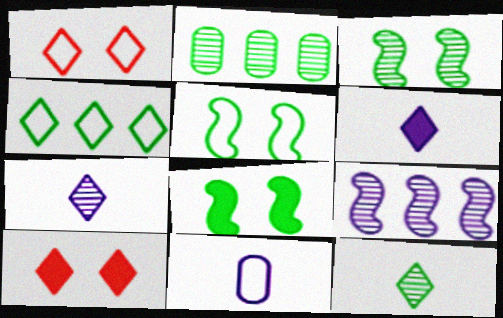[[2, 3, 12], 
[3, 5, 8], 
[4, 7, 10]]